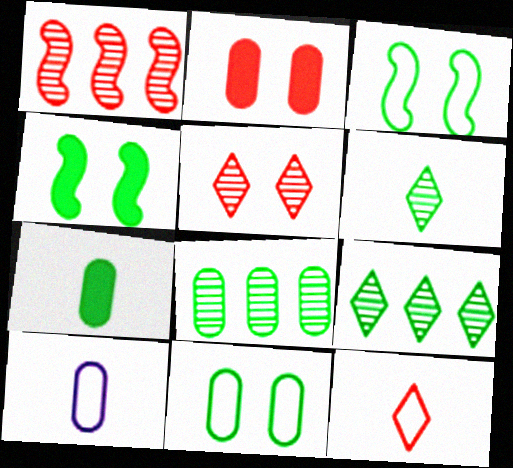[[1, 2, 12], 
[2, 8, 10], 
[3, 7, 9], 
[7, 8, 11]]